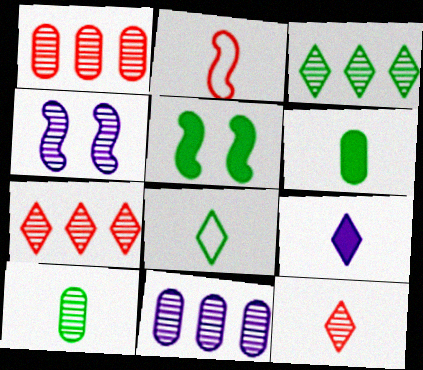[[2, 9, 10], 
[4, 7, 10], 
[8, 9, 12]]